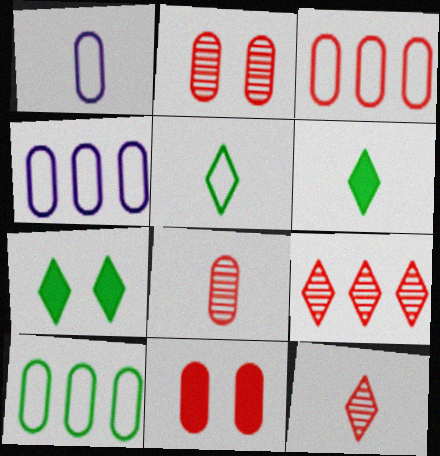[[3, 4, 10], 
[3, 8, 11]]